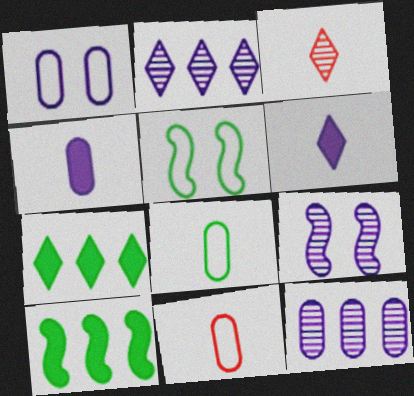[[1, 3, 10], 
[1, 4, 12], 
[7, 9, 11]]